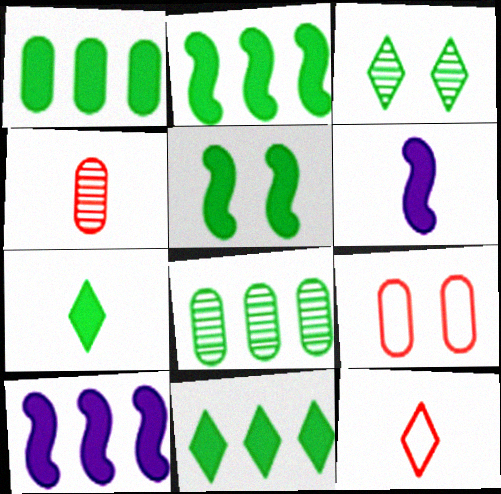[[1, 2, 11], 
[1, 5, 7]]